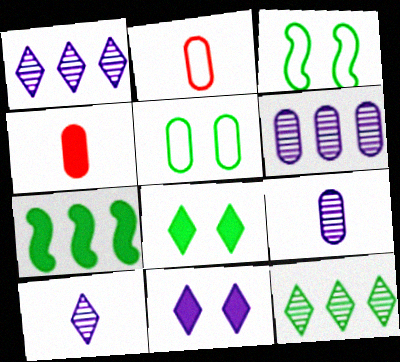[[1, 3, 4], 
[4, 5, 6], 
[4, 7, 11]]